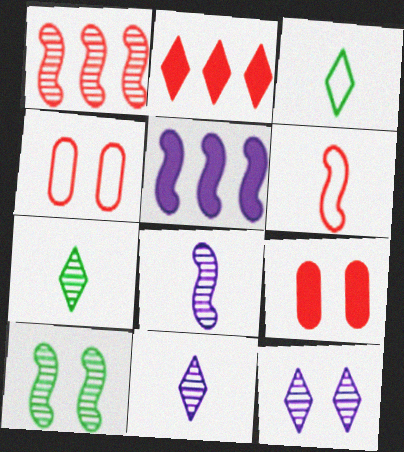[[1, 8, 10], 
[2, 3, 12], 
[4, 5, 7], 
[5, 6, 10]]